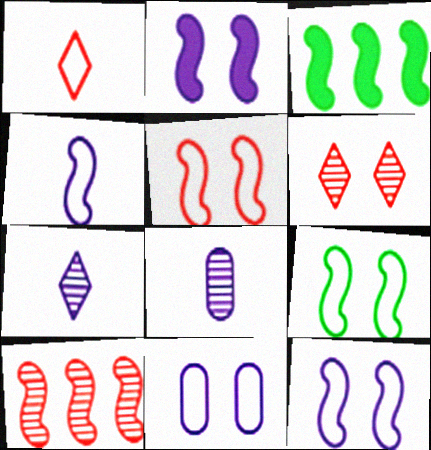[[5, 9, 12]]